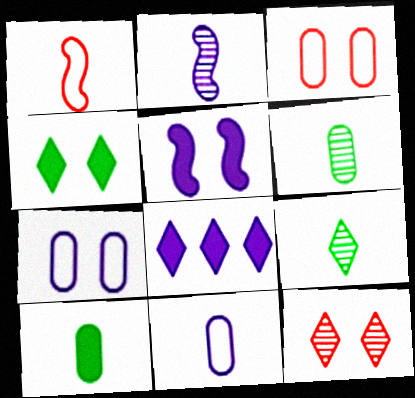[[2, 7, 8]]